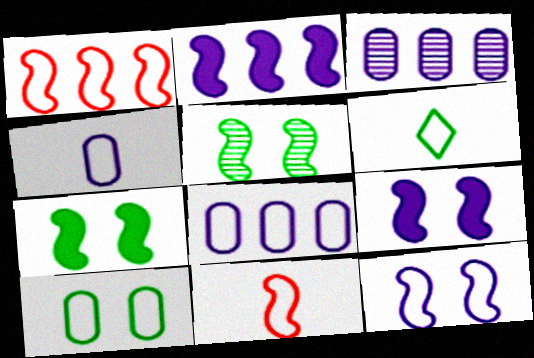[[2, 5, 11], 
[4, 6, 11]]